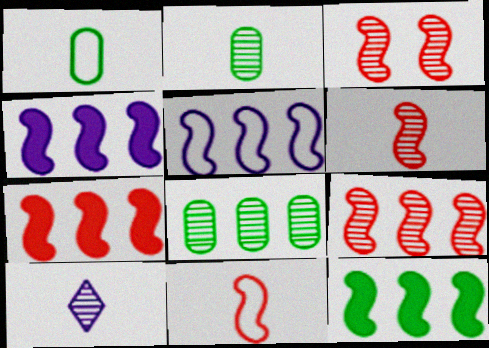[[2, 6, 10], 
[3, 6, 9], 
[3, 7, 11], 
[3, 8, 10], 
[4, 7, 12], 
[5, 9, 12]]